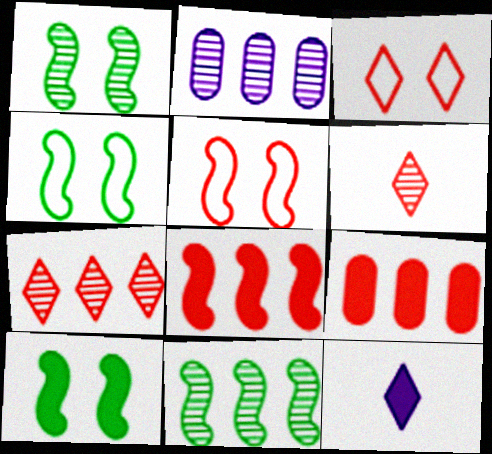[[1, 2, 6], 
[1, 4, 10], 
[2, 7, 11], 
[5, 6, 9], 
[9, 10, 12]]